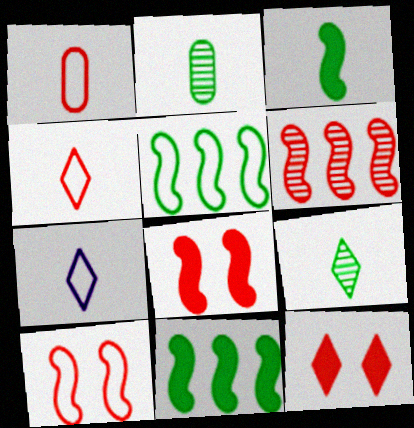[[1, 6, 12]]